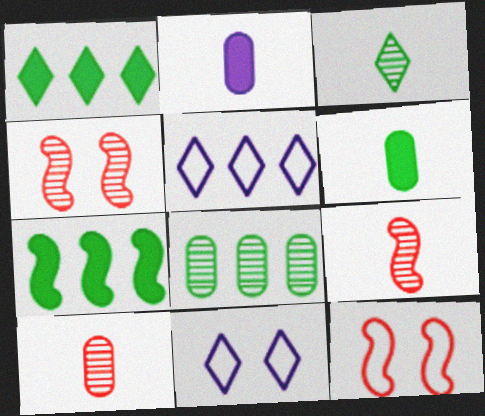[[4, 5, 6], 
[7, 10, 11]]